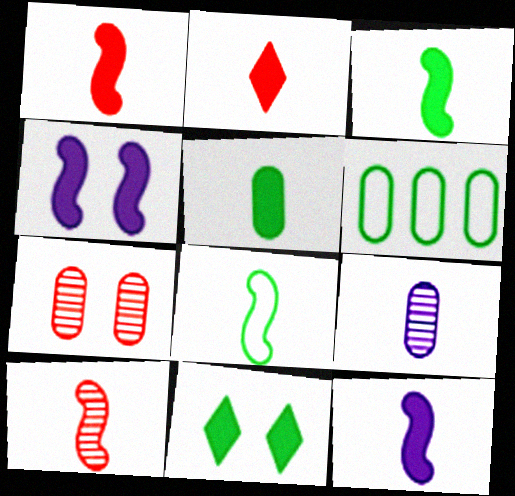[[1, 3, 12], 
[2, 5, 12], 
[2, 8, 9], 
[8, 10, 12]]